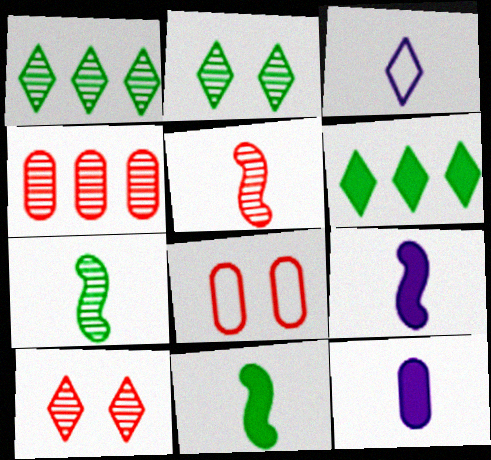[[1, 8, 9], 
[3, 6, 10], 
[4, 5, 10]]